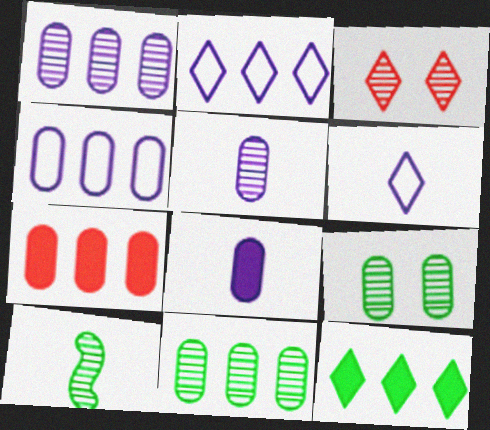[[1, 3, 10], 
[3, 6, 12], 
[4, 7, 11]]